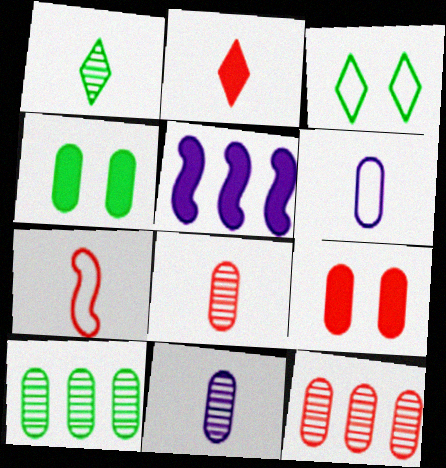[[2, 4, 5], 
[2, 7, 8], 
[3, 5, 8], 
[4, 6, 12], 
[6, 9, 10]]